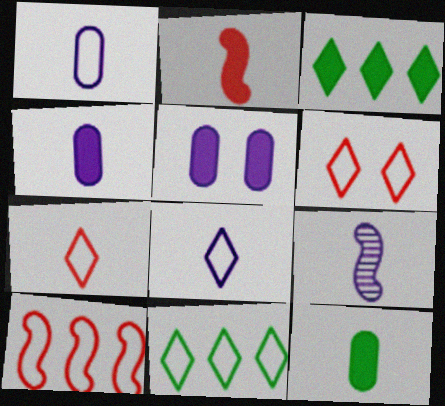[[2, 3, 5], 
[4, 8, 9], 
[6, 8, 11], 
[7, 9, 12]]